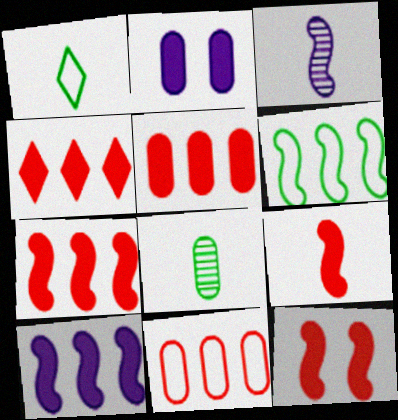[[2, 8, 11], 
[3, 6, 12], 
[4, 5, 7], 
[7, 9, 12]]